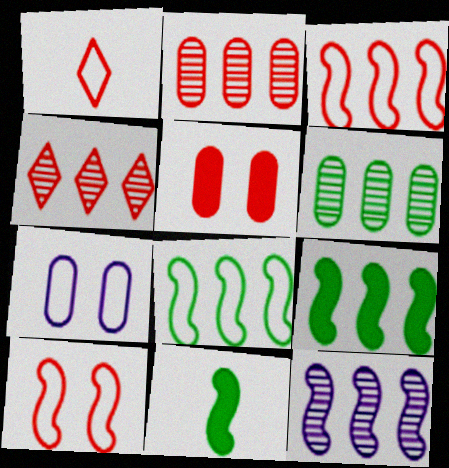[[1, 7, 8], 
[3, 9, 12], 
[4, 6, 12], 
[4, 7, 11], 
[10, 11, 12]]